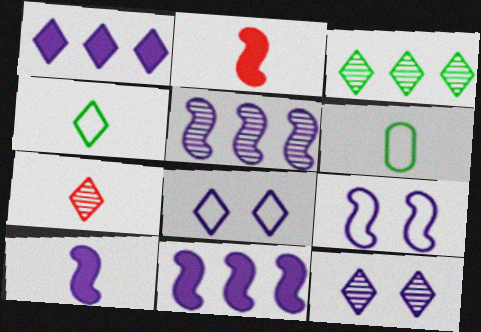[[3, 7, 12], 
[5, 9, 10], 
[6, 7, 10]]